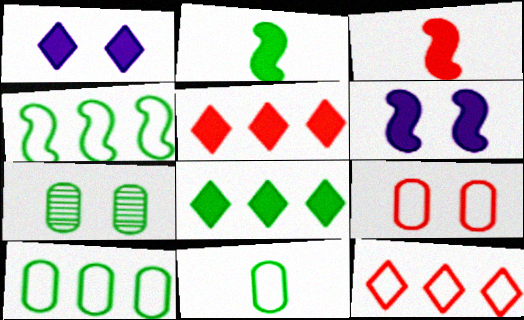[]